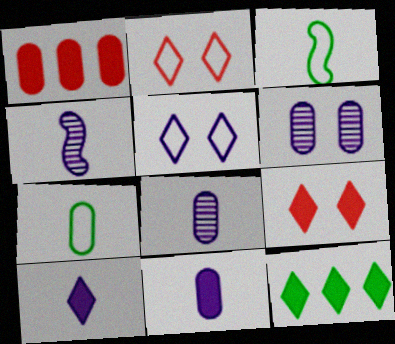[[1, 6, 7], 
[9, 10, 12]]